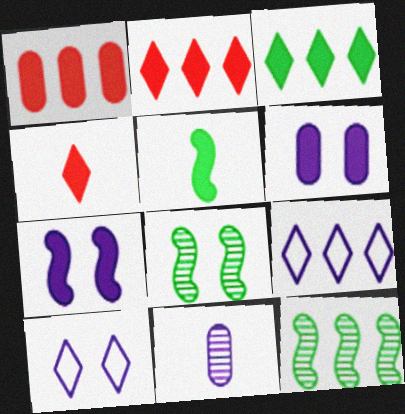[[1, 9, 12], 
[2, 5, 6], 
[7, 9, 11]]